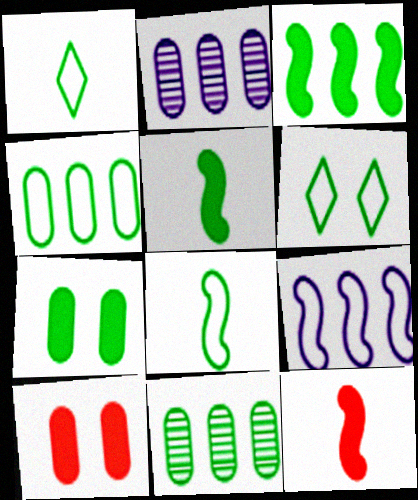[[2, 6, 12], 
[4, 6, 8], 
[5, 6, 11]]